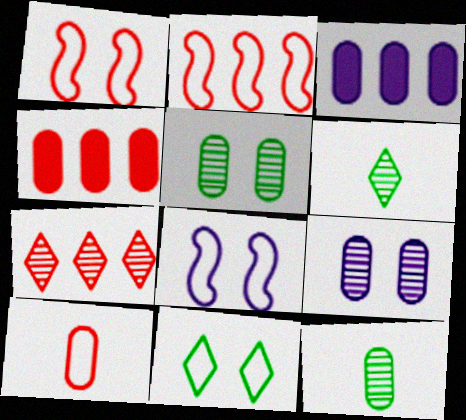[[1, 3, 6], 
[2, 4, 7], 
[3, 5, 10], 
[4, 6, 8]]